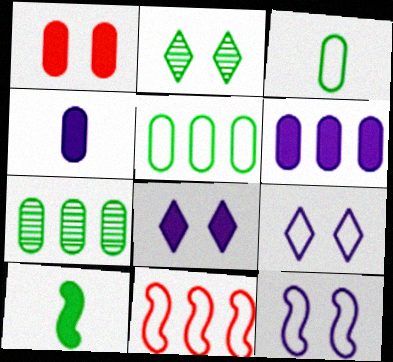[[1, 2, 12], 
[2, 4, 11], 
[2, 5, 10], 
[3, 9, 11]]